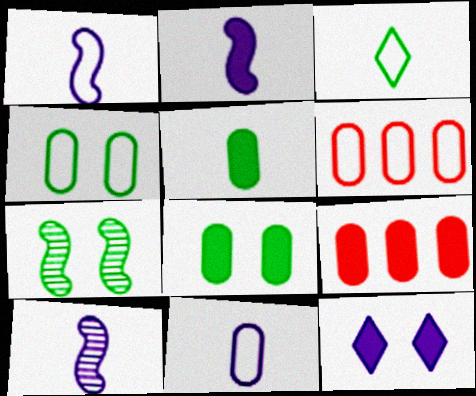[[1, 2, 10], 
[4, 6, 11]]